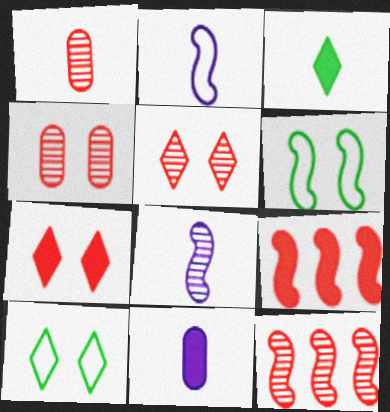[[1, 2, 3], 
[1, 5, 12], 
[6, 8, 9], 
[10, 11, 12]]